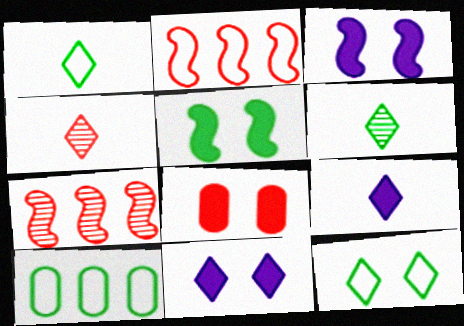[[1, 4, 9], 
[2, 4, 8], 
[3, 4, 10], 
[5, 6, 10], 
[5, 8, 11]]